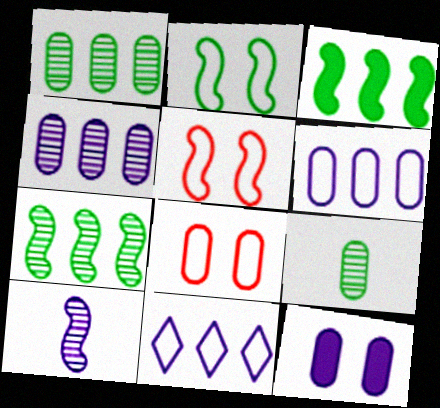[[3, 5, 10], 
[10, 11, 12]]